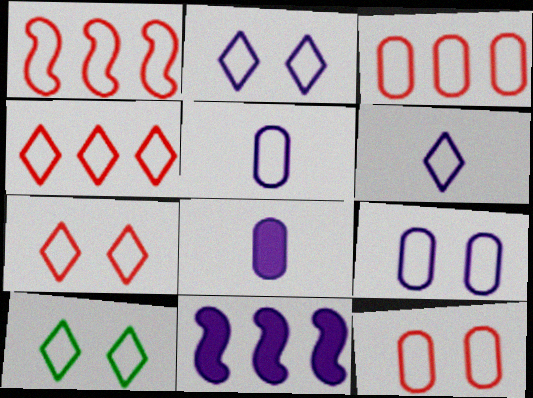[[1, 3, 4], 
[1, 5, 10], 
[2, 7, 10], 
[4, 6, 10]]